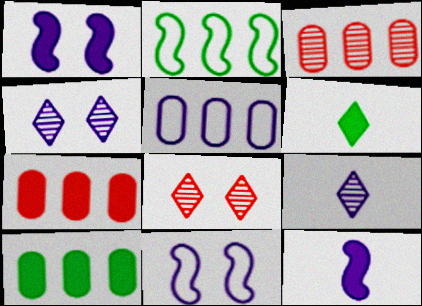[[1, 5, 9], 
[1, 6, 7], 
[3, 5, 10], 
[3, 6, 11], 
[4, 5, 12]]